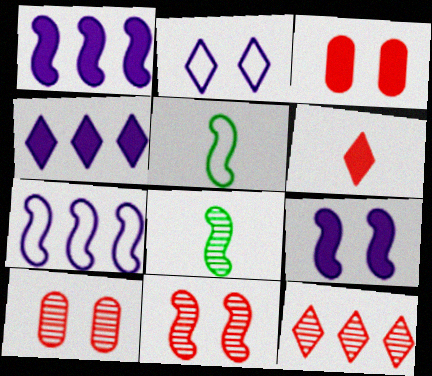[[1, 5, 11], 
[4, 5, 10]]